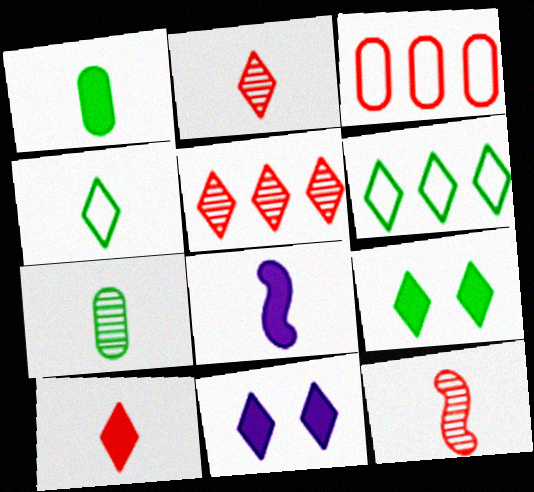[[1, 8, 10], 
[2, 6, 11], 
[4, 5, 11]]